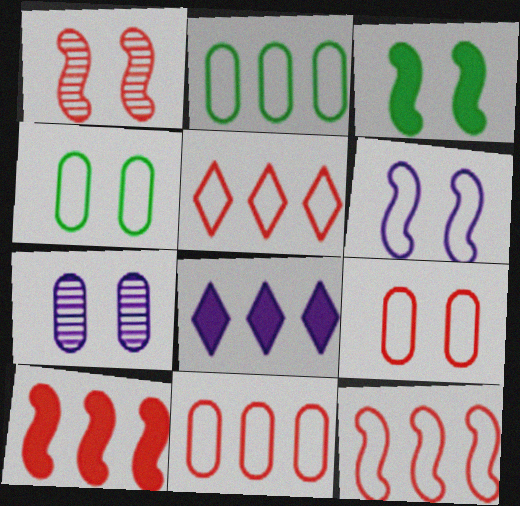[[1, 3, 6], 
[5, 11, 12]]